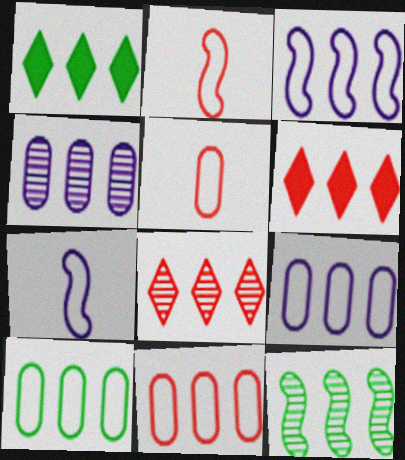[[1, 10, 12], 
[4, 8, 12], 
[6, 9, 12], 
[9, 10, 11]]